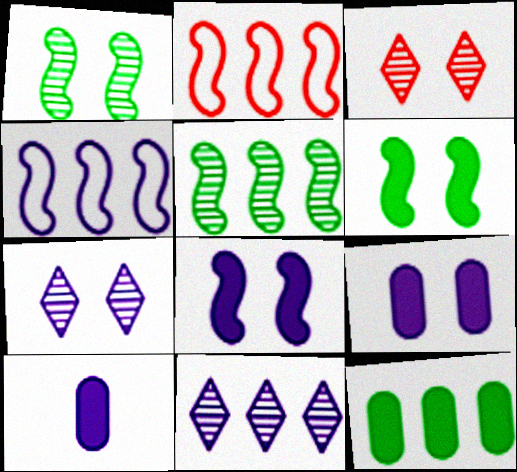[[2, 11, 12], 
[4, 7, 10]]